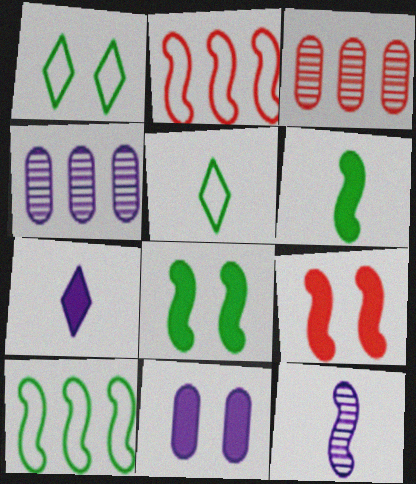[[2, 8, 12], 
[4, 5, 9], 
[9, 10, 12]]